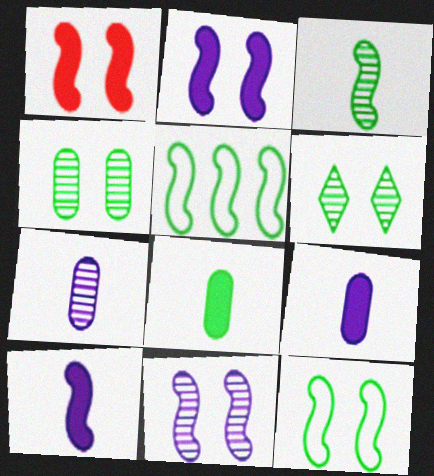[[1, 11, 12], 
[5, 6, 8]]